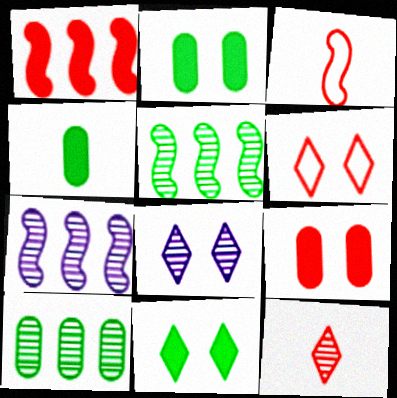[[4, 6, 7], 
[6, 8, 11]]